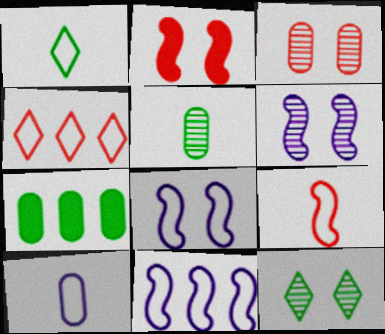[[1, 9, 10], 
[3, 6, 12], 
[3, 7, 10]]